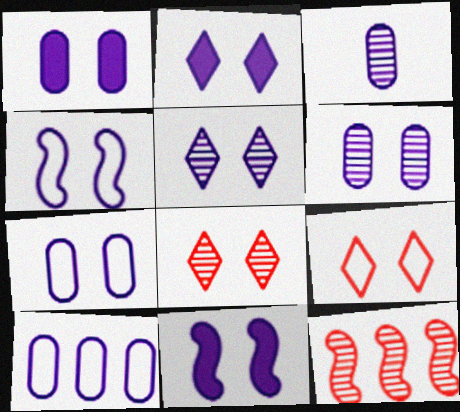[[1, 2, 11], 
[1, 3, 10], 
[1, 4, 5], 
[1, 6, 7], 
[2, 4, 6], 
[5, 7, 11]]